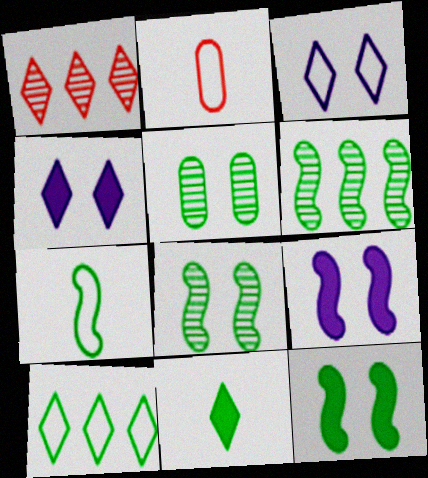[[1, 3, 11], 
[2, 4, 6], 
[6, 7, 12]]